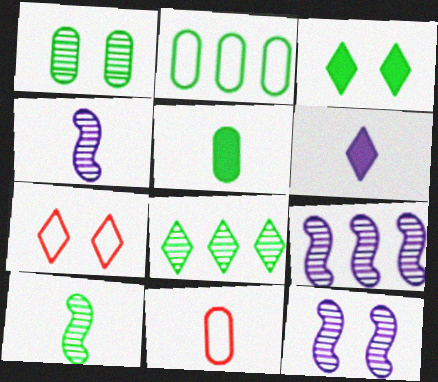[[1, 2, 5], 
[1, 8, 10], 
[2, 3, 10], 
[3, 9, 11], 
[4, 9, 12], 
[5, 7, 9], 
[6, 7, 8], 
[6, 10, 11]]